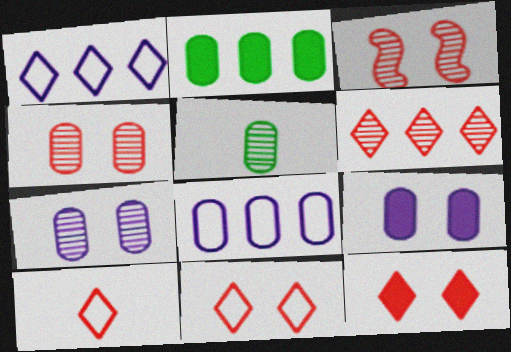[[6, 10, 12]]